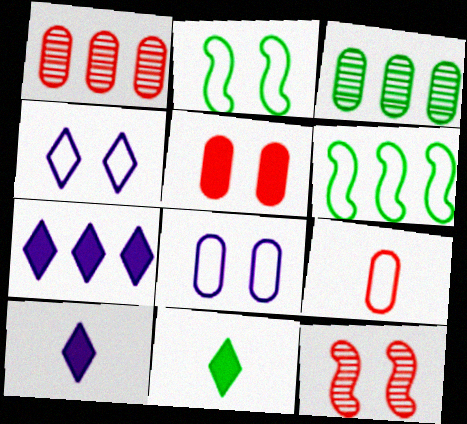[[1, 2, 10], 
[1, 5, 9], 
[1, 6, 7], 
[2, 3, 11], 
[4, 6, 9]]